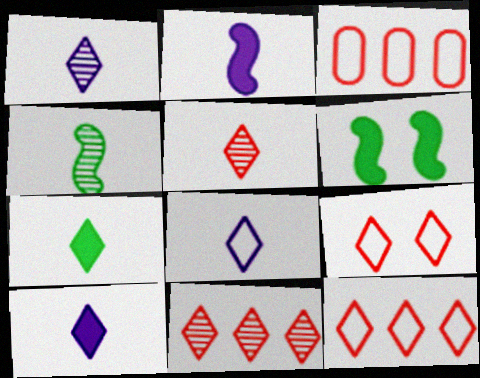[[1, 3, 6], 
[1, 8, 10], 
[5, 7, 8]]